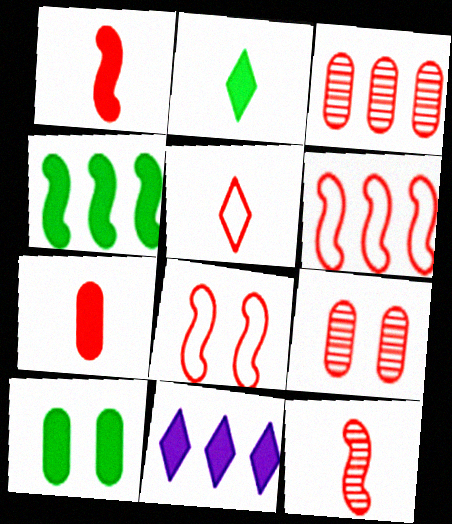[[1, 10, 11], 
[2, 4, 10], 
[5, 7, 12]]